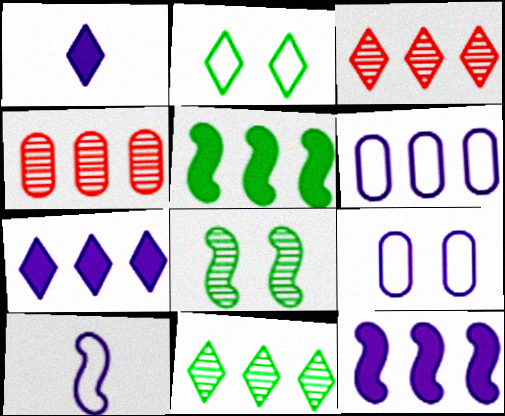[[1, 2, 3], 
[3, 5, 6]]